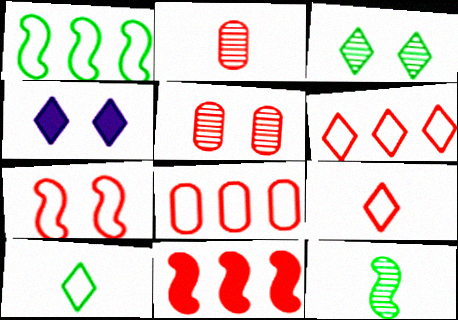[[1, 2, 4], 
[4, 8, 12], 
[5, 9, 11], 
[7, 8, 9]]